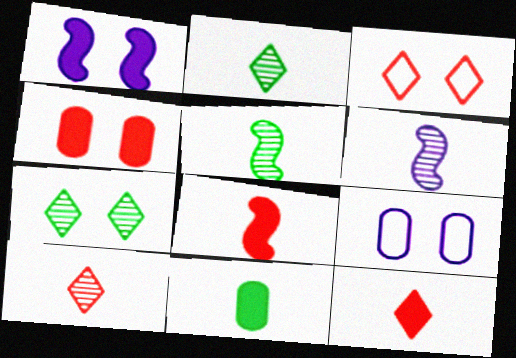[]